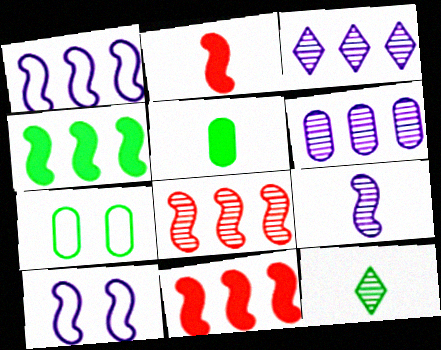[[1, 4, 8], 
[2, 3, 7], 
[4, 7, 12]]